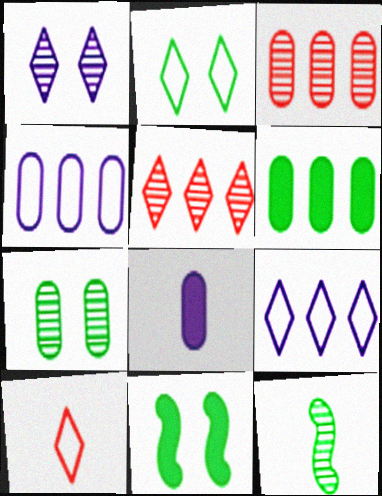[[1, 3, 12], 
[2, 6, 12], 
[2, 7, 11], 
[2, 9, 10], 
[3, 4, 6], 
[8, 10, 12]]